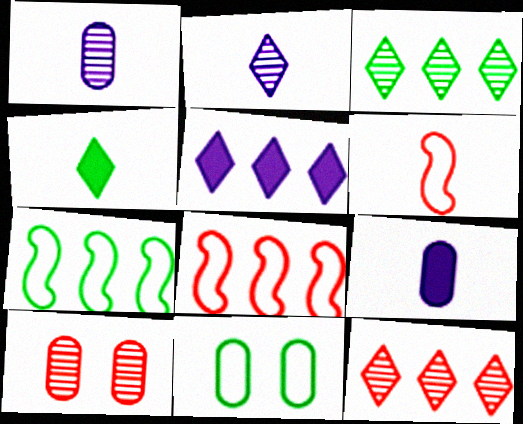[[1, 4, 6]]